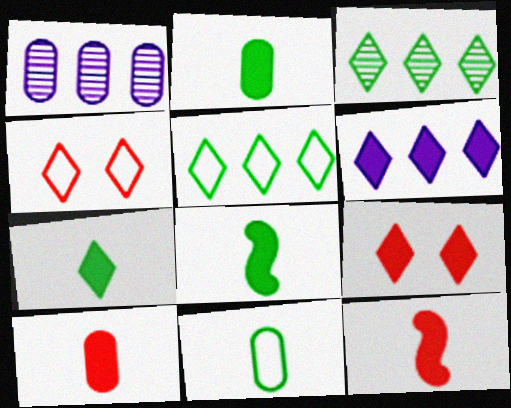[[1, 4, 8], 
[2, 7, 8], 
[6, 7, 9]]